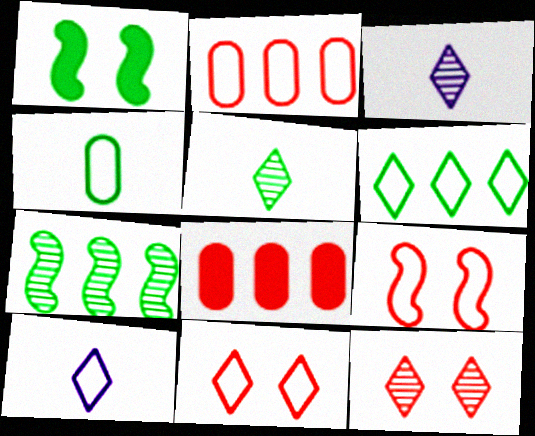[[1, 2, 3], 
[6, 10, 11]]